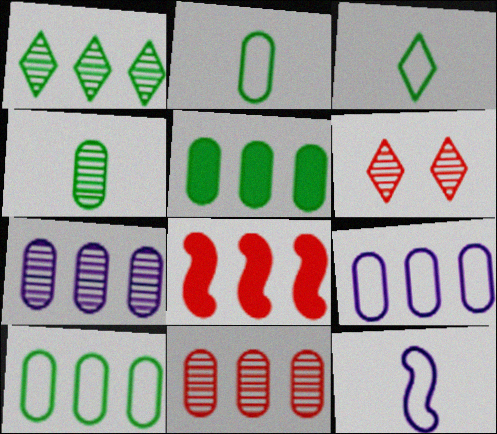[[1, 8, 9], 
[5, 6, 12], 
[5, 9, 11]]